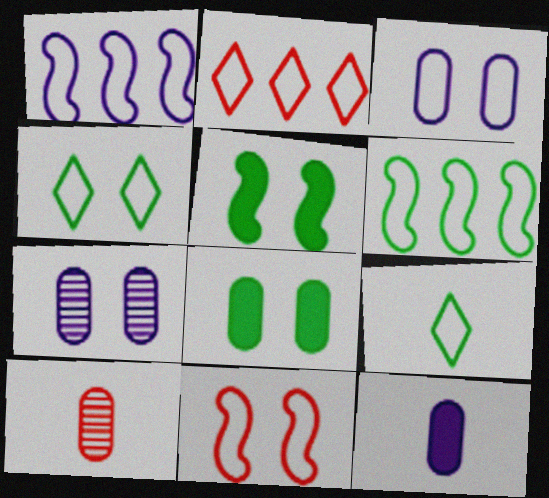[[3, 4, 11]]